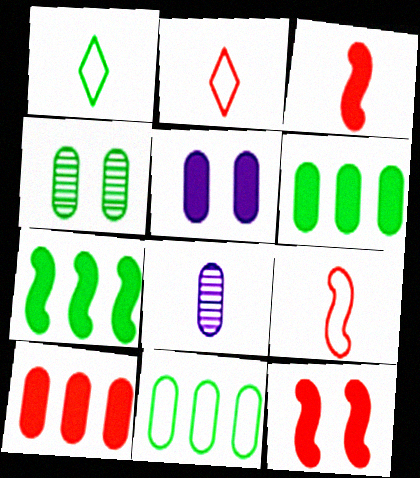[[1, 3, 8], 
[1, 4, 7]]